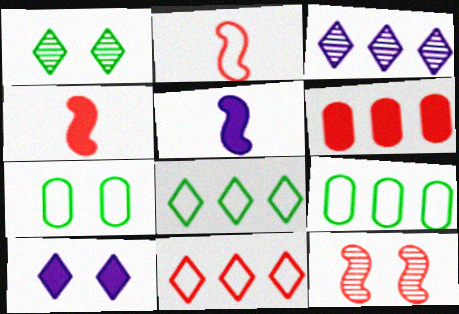[[3, 4, 7], 
[7, 10, 12]]